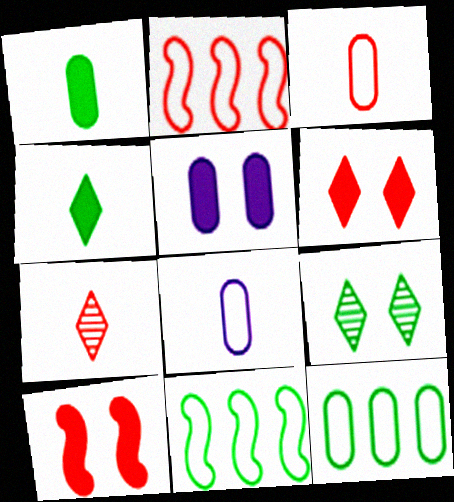[[1, 9, 11], 
[5, 7, 11]]